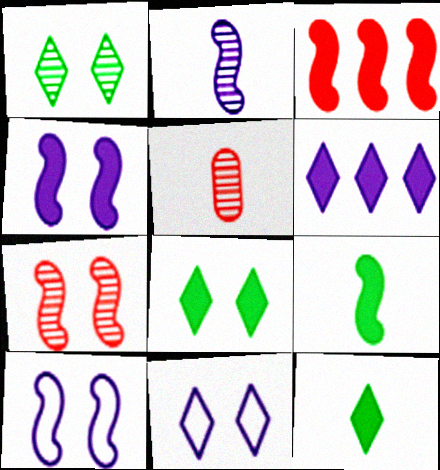[[3, 4, 9]]